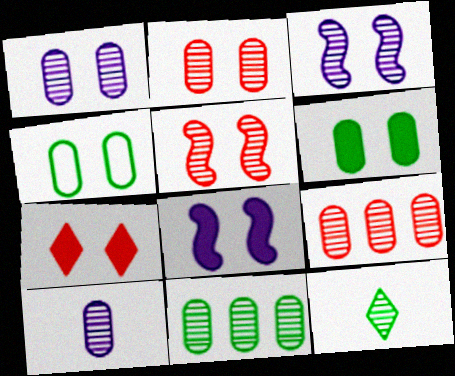[[2, 10, 11], 
[3, 4, 7], 
[3, 9, 12], 
[6, 7, 8]]